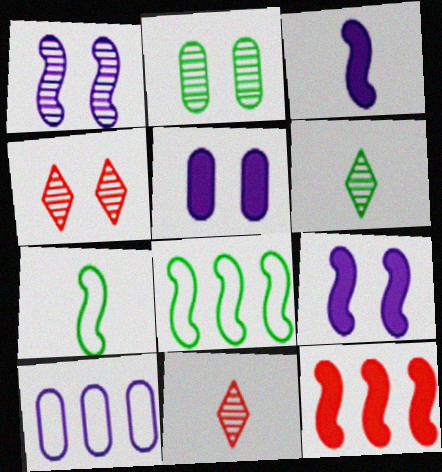[[1, 2, 4], 
[1, 7, 12], 
[5, 8, 11]]